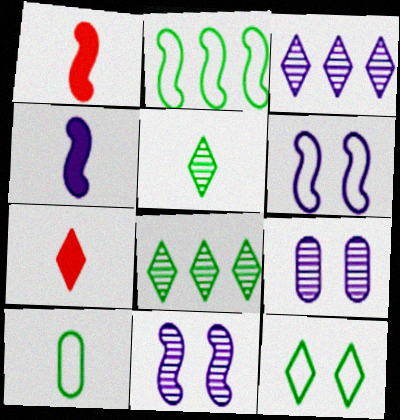[[1, 2, 11], 
[2, 7, 9], 
[2, 10, 12], 
[3, 7, 12]]